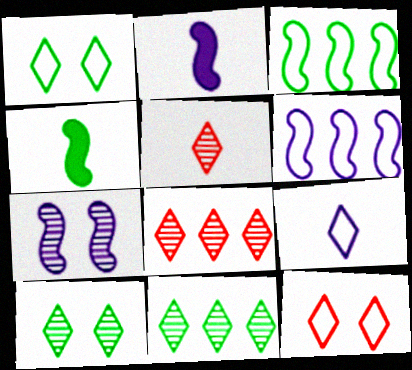[[2, 6, 7]]